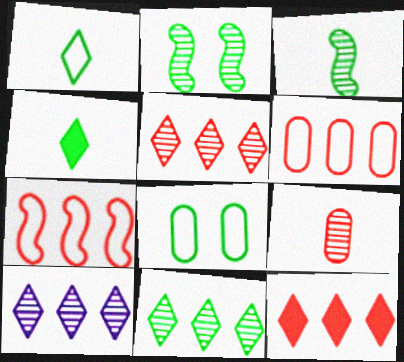[[2, 9, 10], 
[5, 10, 11]]